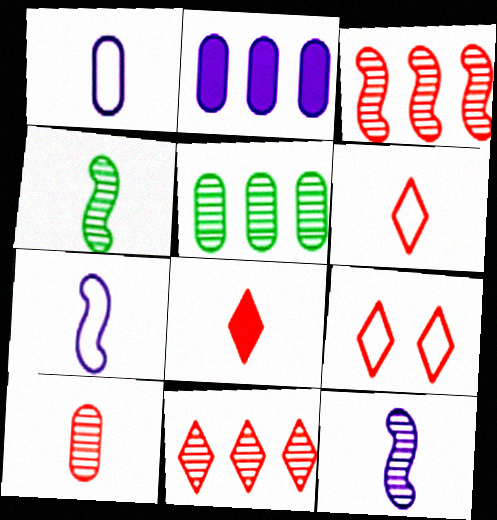[[1, 4, 8], 
[2, 4, 9], 
[8, 9, 11]]